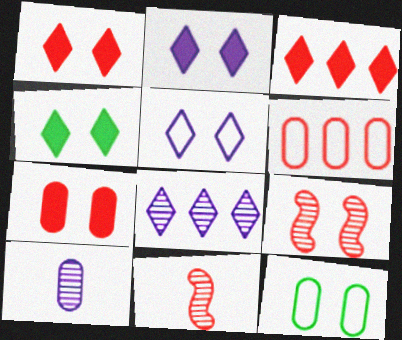[[1, 2, 4], 
[1, 6, 11], 
[2, 9, 12]]